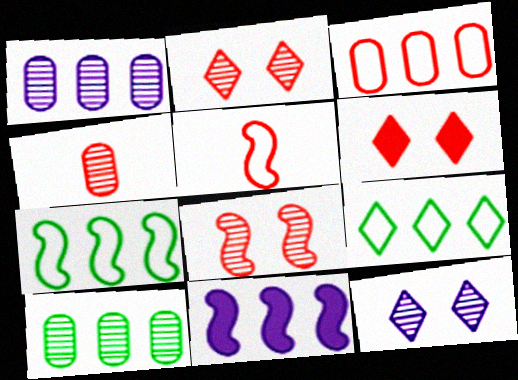[]